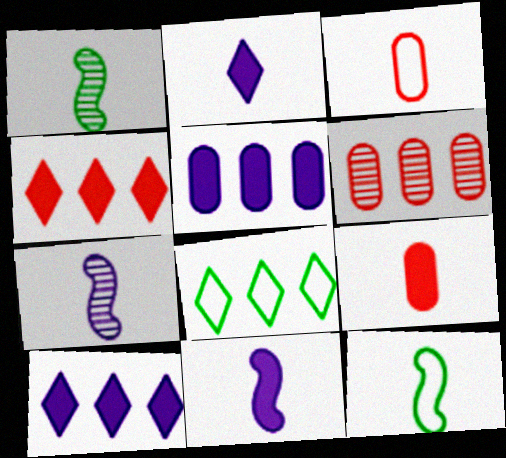[[1, 2, 3]]